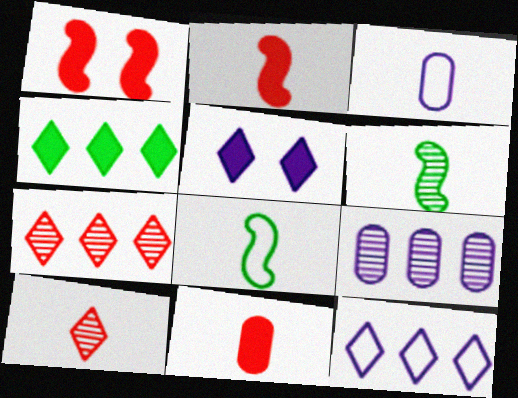[[4, 7, 12]]